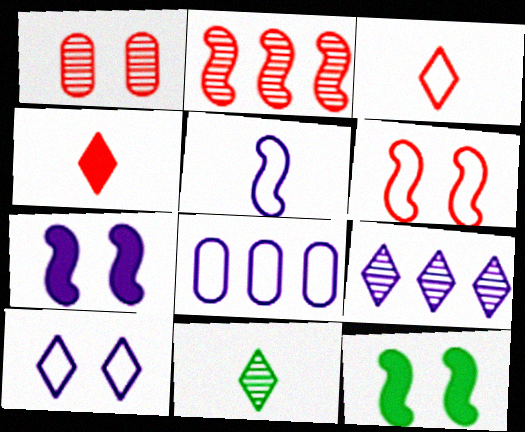[[1, 10, 12], 
[2, 5, 12], 
[5, 8, 10]]